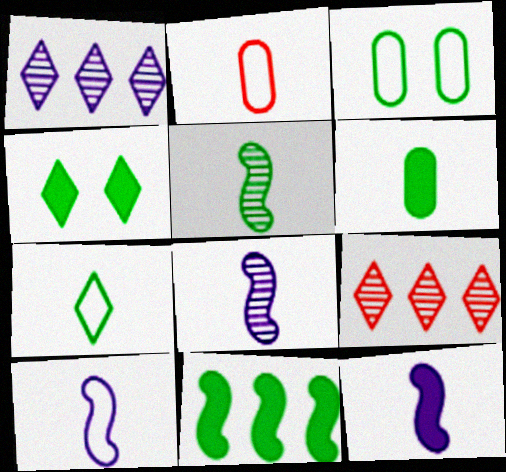[[2, 7, 10], 
[3, 9, 12], 
[4, 6, 11], 
[5, 6, 7], 
[8, 10, 12]]